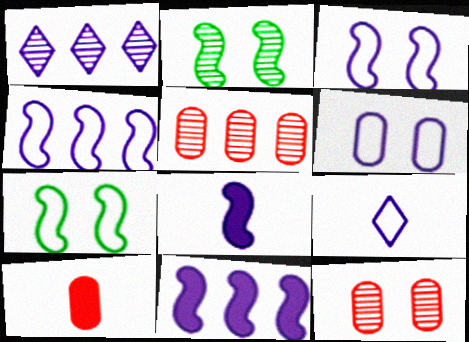[[1, 6, 8], 
[1, 7, 10], 
[4, 6, 9]]